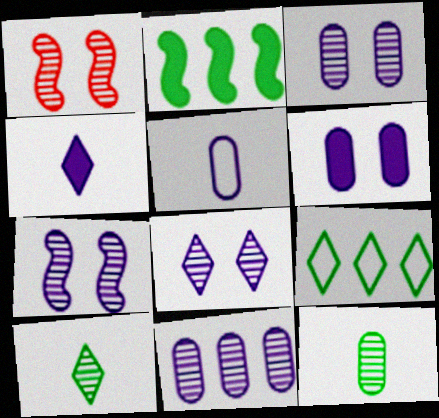[[1, 10, 11], 
[3, 7, 8], 
[5, 6, 11]]